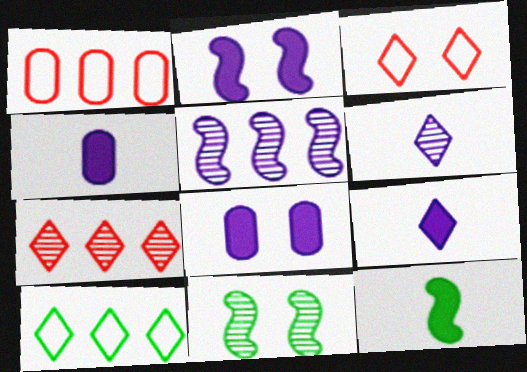[[1, 9, 11], 
[3, 8, 11]]